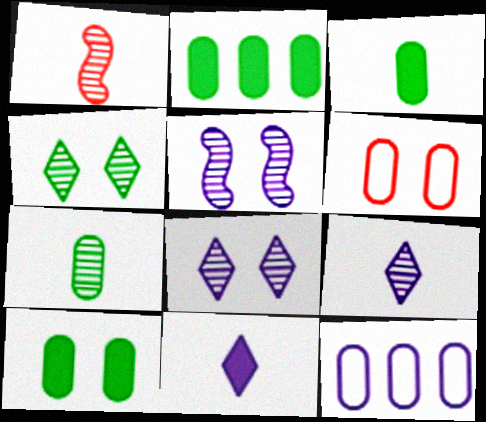[[1, 7, 9], 
[2, 3, 10], 
[5, 11, 12]]